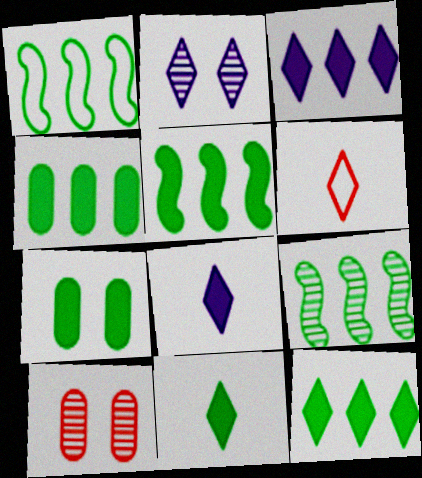[[1, 5, 9], 
[1, 8, 10], 
[2, 6, 12], 
[4, 5, 12], 
[5, 7, 11]]